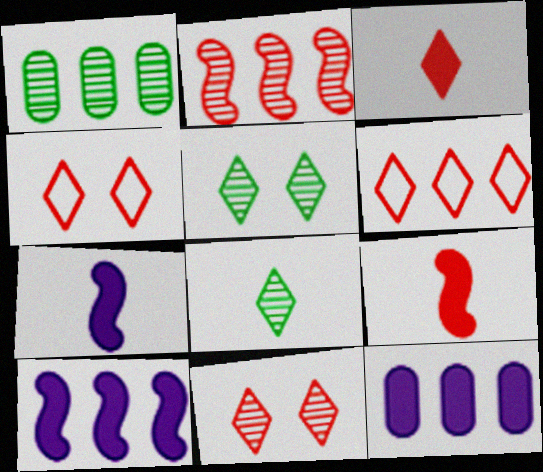[[1, 4, 7], 
[1, 6, 10], 
[3, 6, 11]]